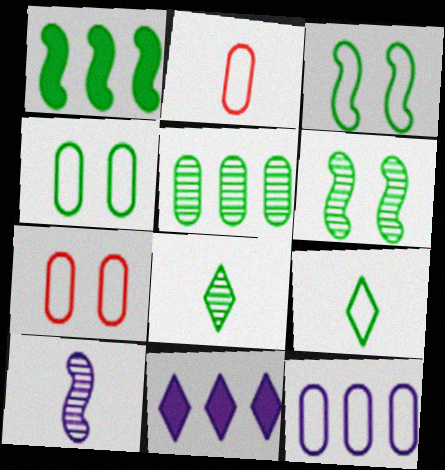[[1, 4, 8], 
[2, 4, 12], 
[2, 6, 11], 
[5, 6, 8]]